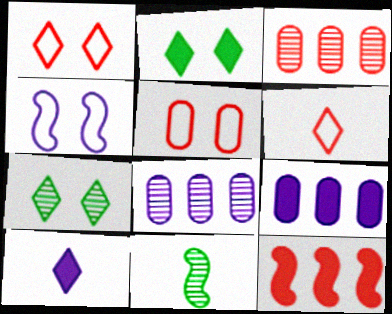[[1, 9, 11], 
[4, 8, 10], 
[4, 11, 12]]